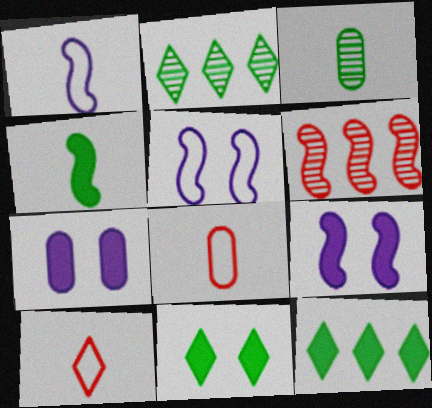[[2, 8, 9], 
[4, 5, 6]]